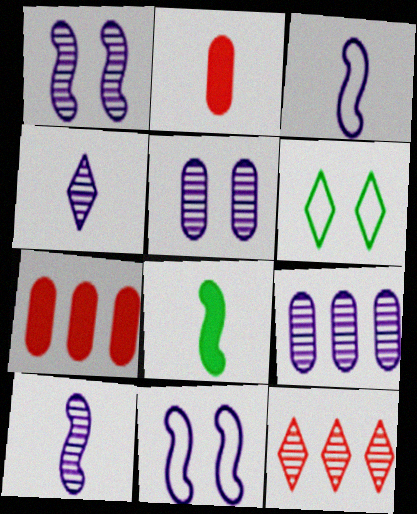[[1, 4, 9], 
[6, 7, 10]]